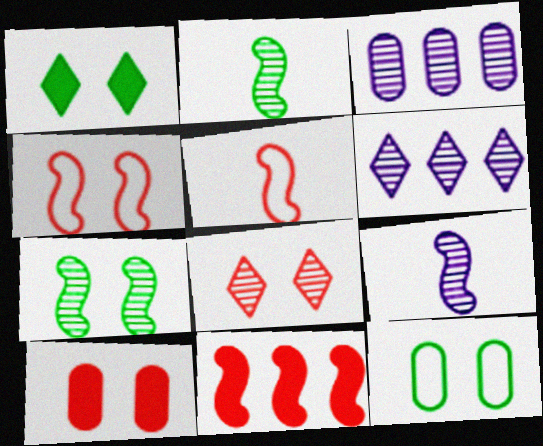[[1, 3, 5], 
[1, 7, 12], 
[2, 3, 8], 
[4, 8, 10]]